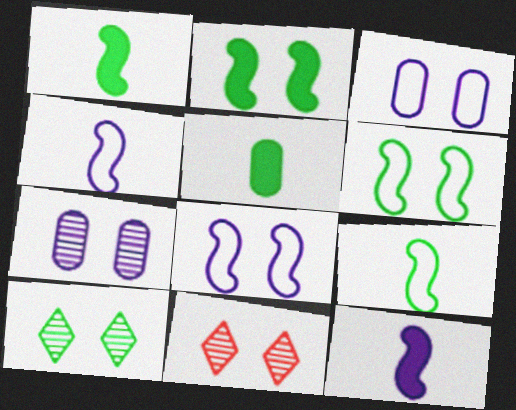[[2, 3, 11]]